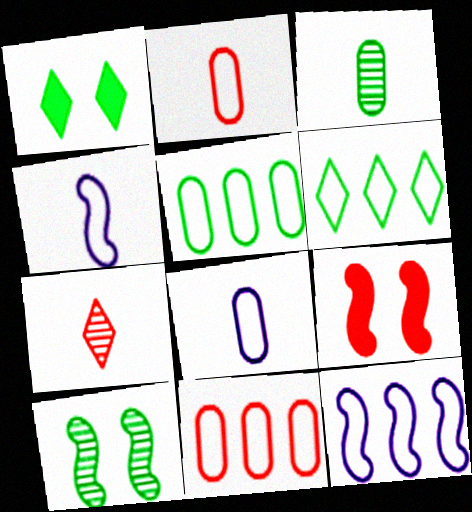[[6, 11, 12], 
[7, 9, 11]]